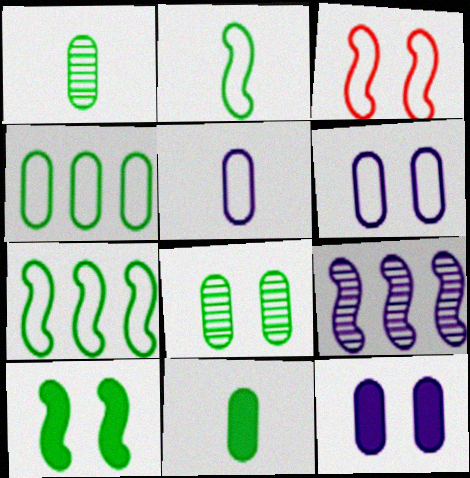[[4, 8, 11]]